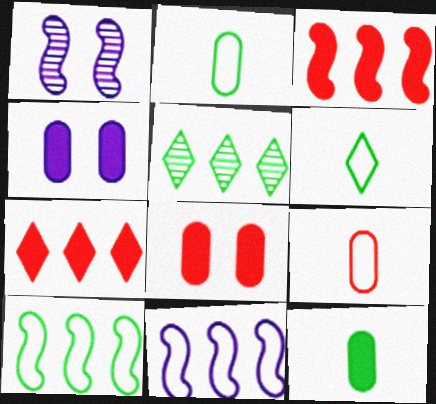[[1, 2, 7]]